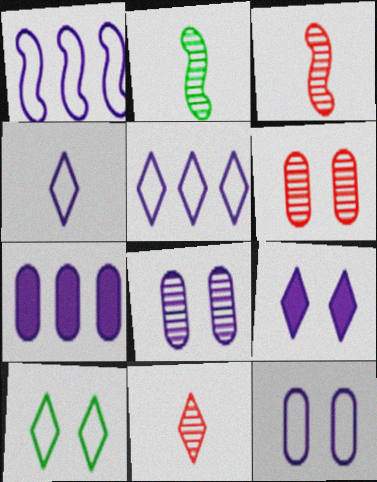[[1, 4, 12], 
[3, 7, 10]]